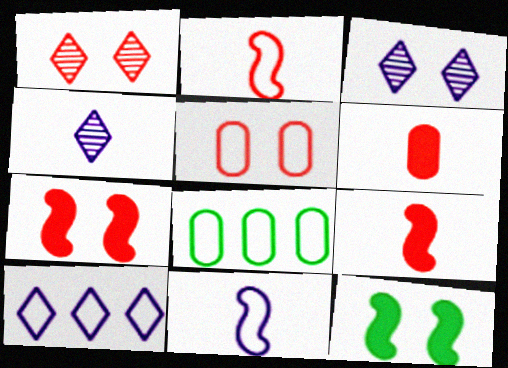[[1, 5, 7], 
[3, 5, 12], 
[3, 8, 9], 
[4, 7, 8]]